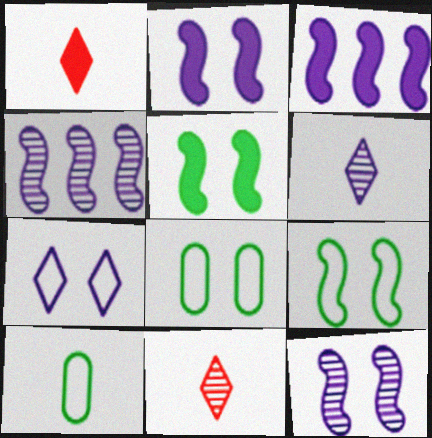[[1, 4, 8], 
[3, 8, 11]]